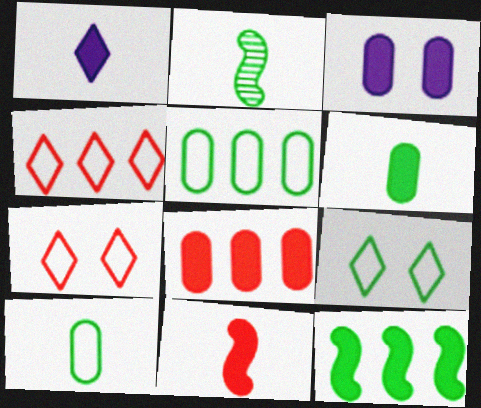[[1, 6, 11], 
[2, 3, 4], 
[3, 6, 8]]